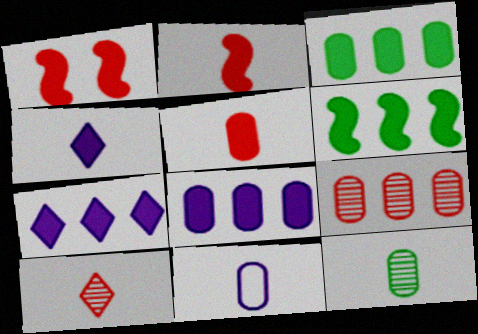[[1, 3, 4], 
[5, 11, 12]]